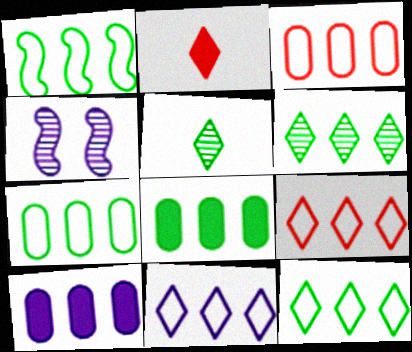[[1, 3, 11], 
[1, 6, 8], 
[1, 7, 12], 
[2, 4, 7], 
[9, 11, 12]]